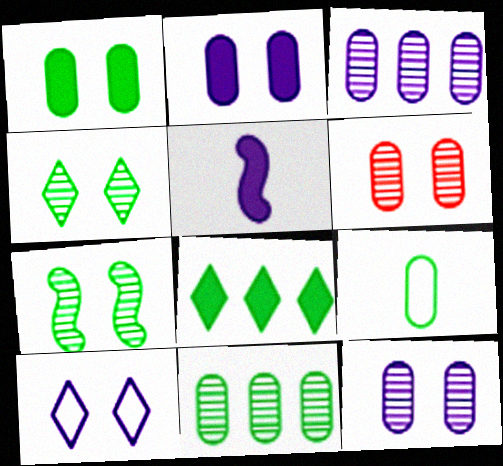[[1, 9, 11], 
[3, 5, 10], 
[7, 8, 9]]